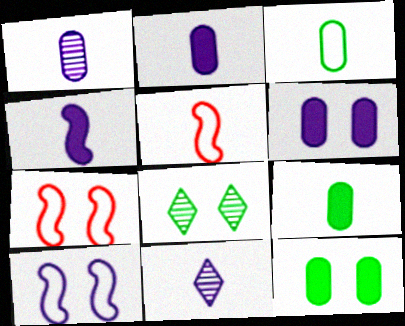[[5, 9, 11], 
[6, 7, 8]]